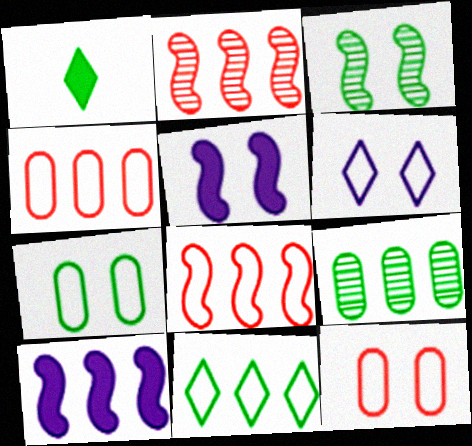[]